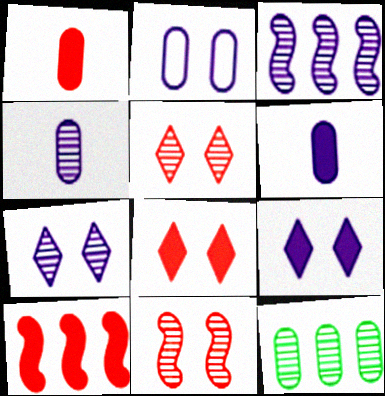[[1, 2, 12], 
[1, 8, 10], 
[3, 4, 7]]